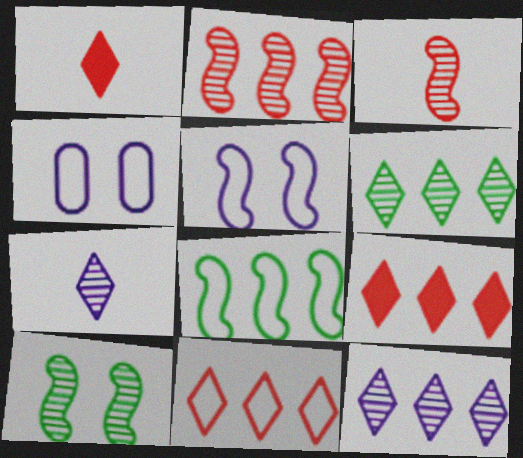[]